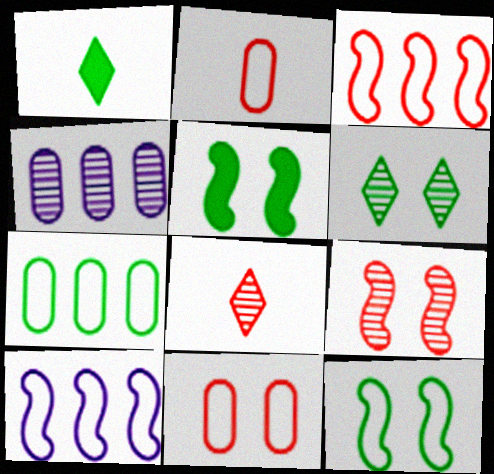[]